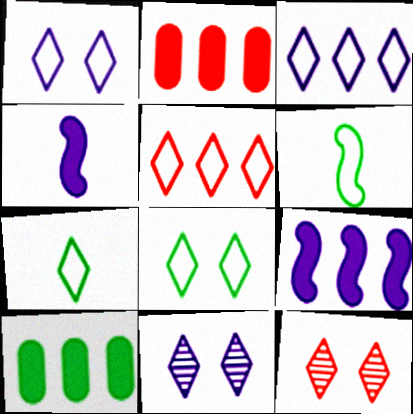[[1, 5, 7], 
[2, 6, 11]]